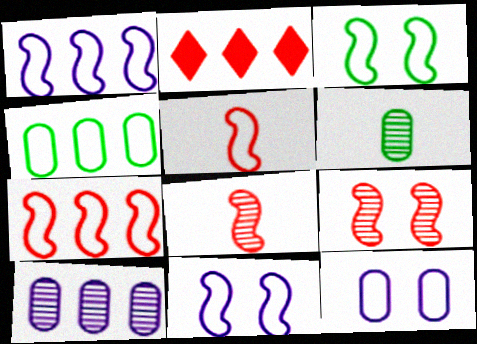[[1, 3, 5], 
[2, 6, 11]]